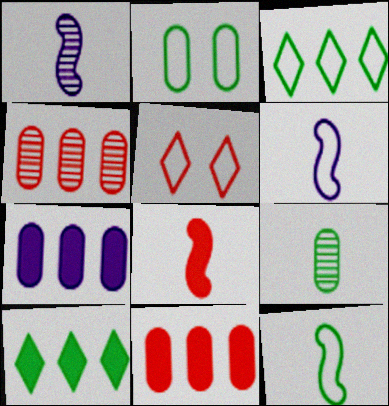[[1, 8, 12], 
[2, 3, 12], 
[4, 5, 8]]